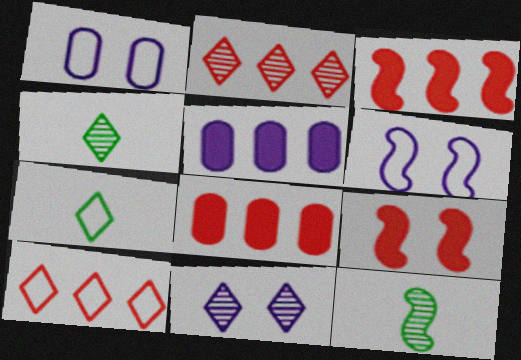[[1, 3, 4], 
[2, 4, 11], 
[3, 6, 12], 
[4, 6, 8]]